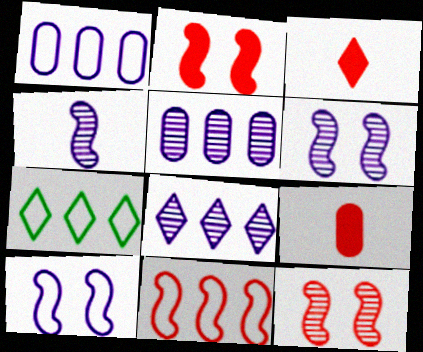[[1, 7, 11], 
[6, 7, 9]]